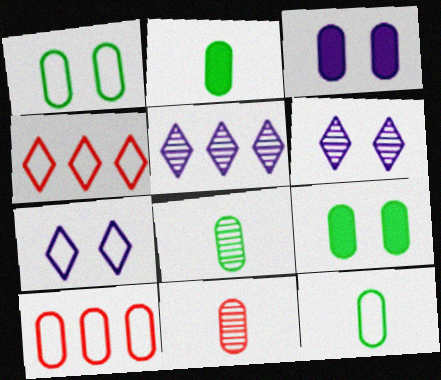[[2, 8, 12], 
[3, 8, 10]]